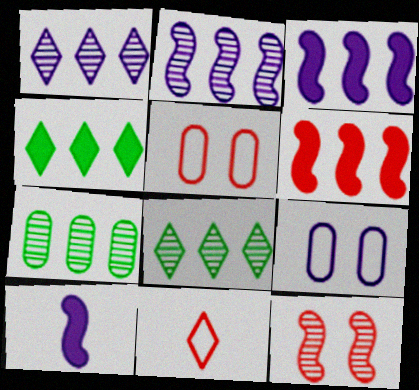[[1, 9, 10], 
[5, 8, 10]]